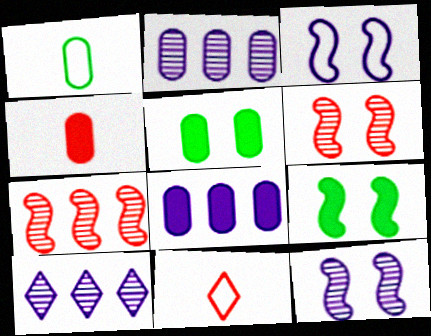[[2, 9, 11], 
[3, 6, 9], 
[4, 5, 8]]